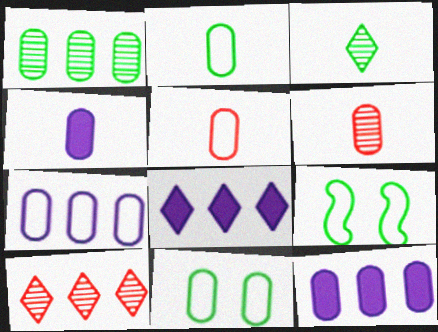[[2, 4, 6], 
[4, 9, 10], 
[5, 7, 11], 
[6, 8, 9], 
[6, 11, 12]]